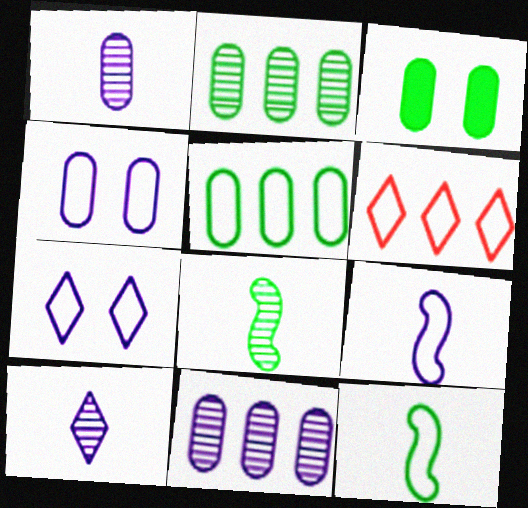[[4, 6, 12]]